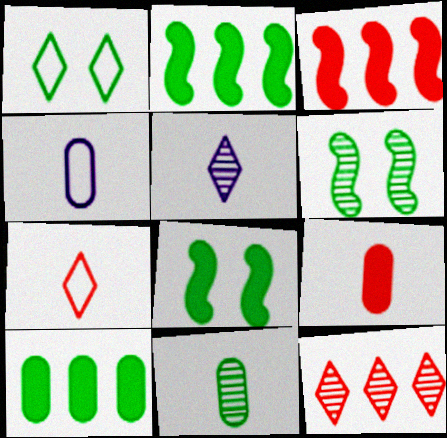[[1, 2, 11], 
[4, 8, 12], 
[4, 9, 11]]